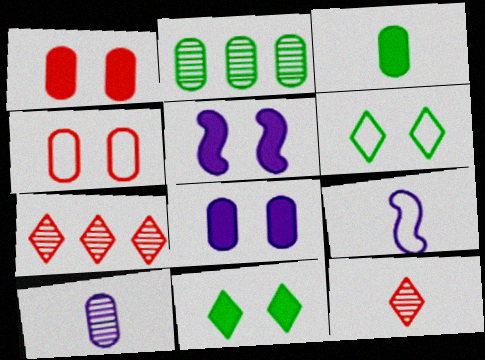[[1, 5, 11], 
[3, 9, 12]]